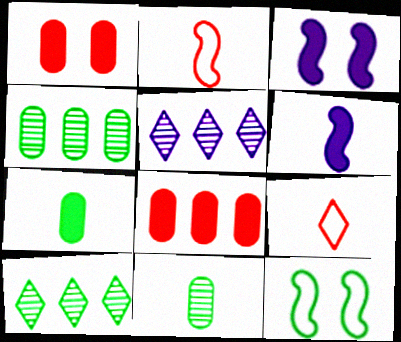[[3, 4, 9], 
[6, 9, 11], 
[7, 10, 12]]